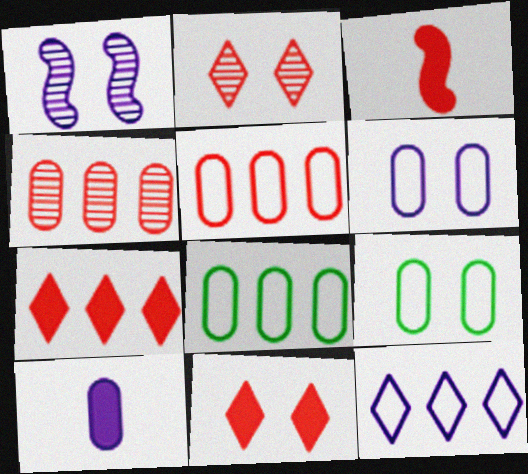[[1, 9, 11], 
[1, 10, 12], 
[2, 3, 5], 
[4, 9, 10]]